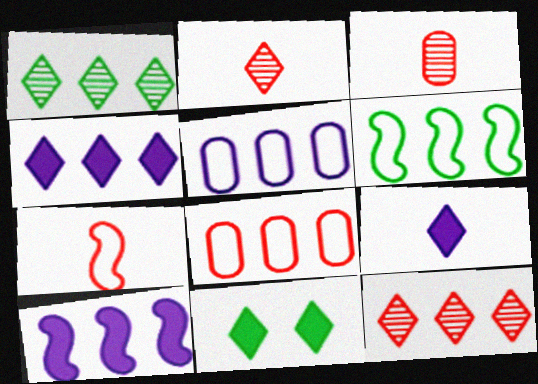[[1, 8, 10]]